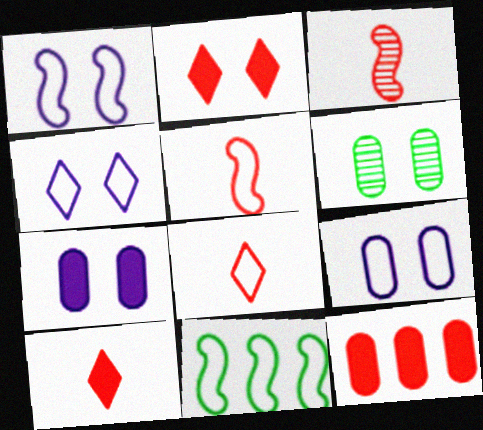[[1, 2, 6], 
[1, 4, 9], 
[1, 5, 11], 
[8, 9, 11]]